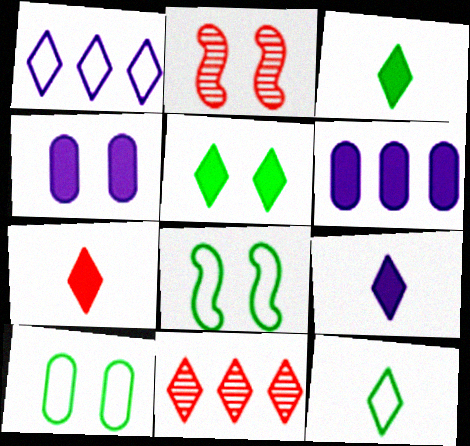[[2, 6, 12], 
[3, 7, 9]]